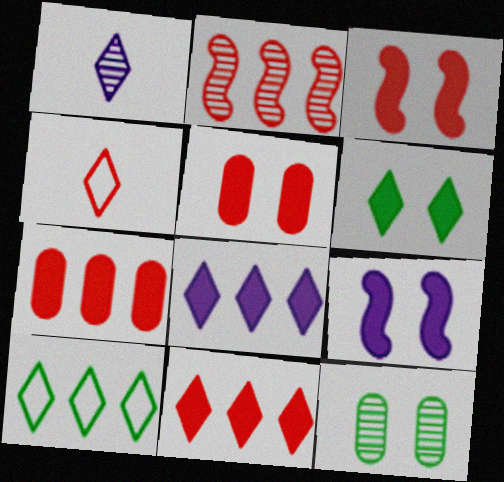[[1, 2, 12], 
[2, 4, 5], 
[5, 6, 9]]